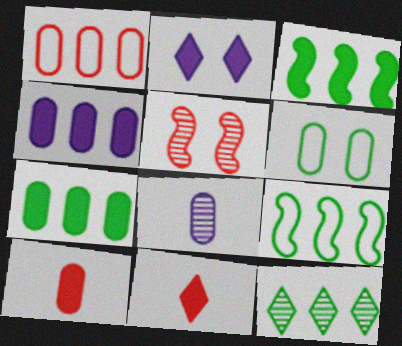[[1, 5, 11], 
[2, 3, 10], 
[2, 5, 6], 
[5, 8, 12], 
[7, 9, 12]]